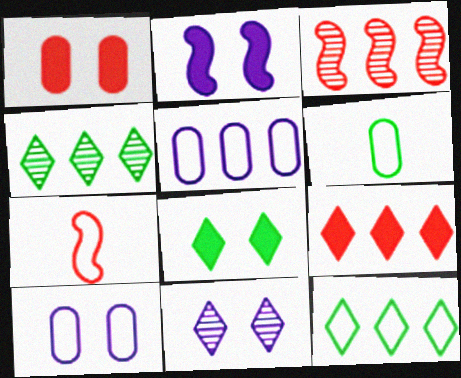[[1, 2, 8], 
[2, 10, 11], 
[7, 10, 12]]